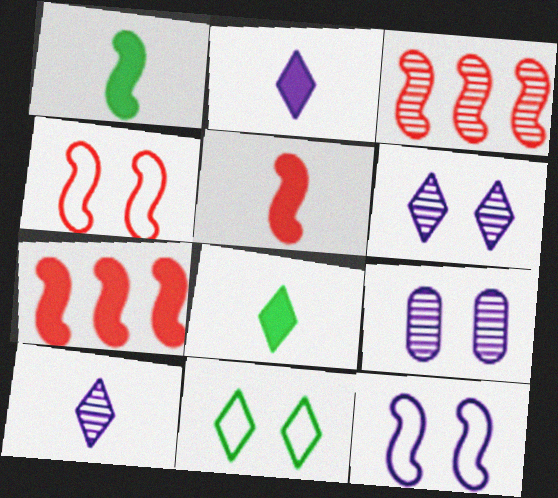[[1, 3, 12], 
[3, 4, 5]]